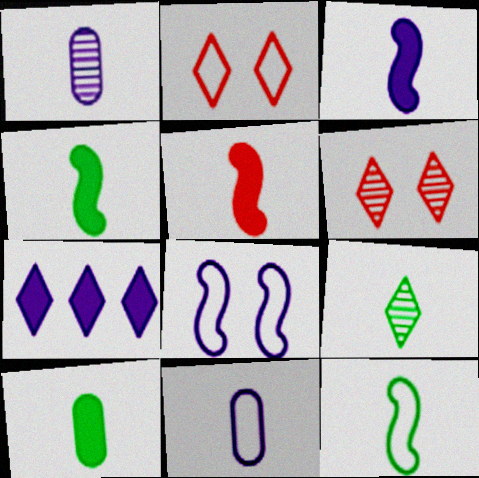[[1, 7, 8], 
[2, 7, 9], 
[3, 4, 5], 
[5, 9, 11], 
[9, 10, 12]]